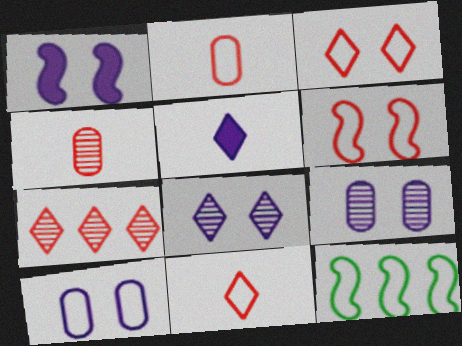[[1, 8, 10], 
[10, 11, 12]]